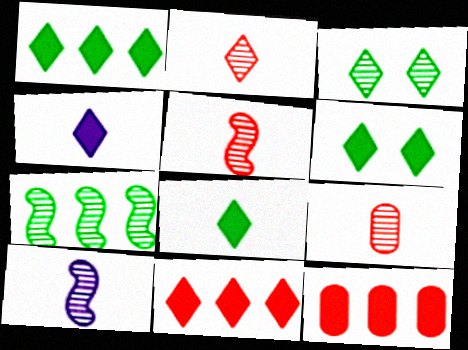[[1, 6, 8], 
[2, 5, 9], 
[4, 6, 11]]